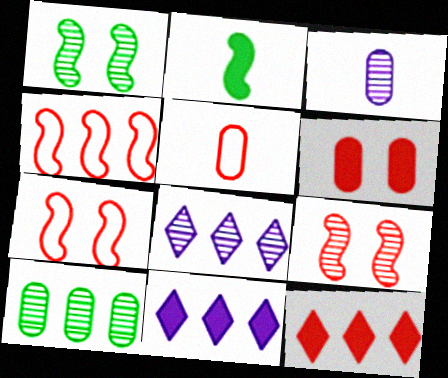[[1, 5, 11], 
[2, 6, 11], 
[4, 10, 11], 
[5, 9, 12]]